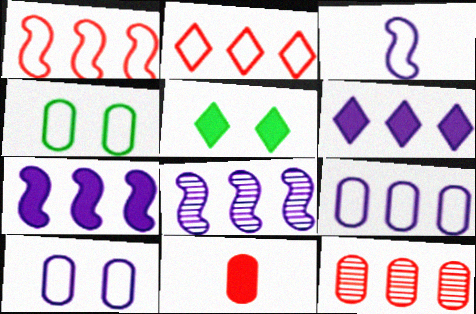[[2, 3, 4], 
[3, 5, 12], 
[5, 7, 11], 
[6, 8, 9]]